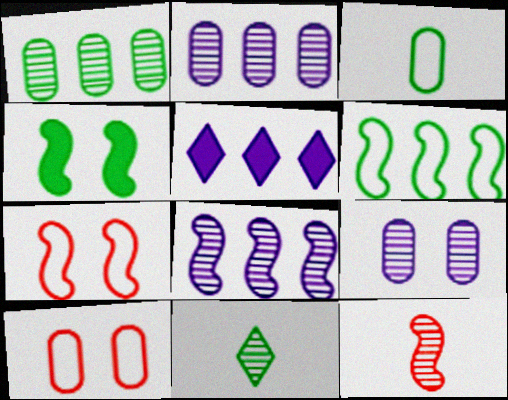[]